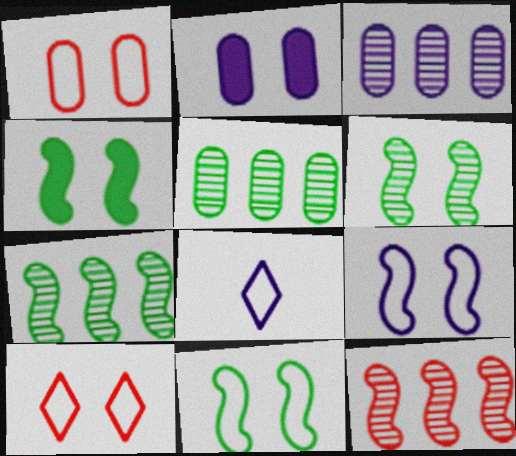[[2, 6, 10], 
[4, 6, 11]]